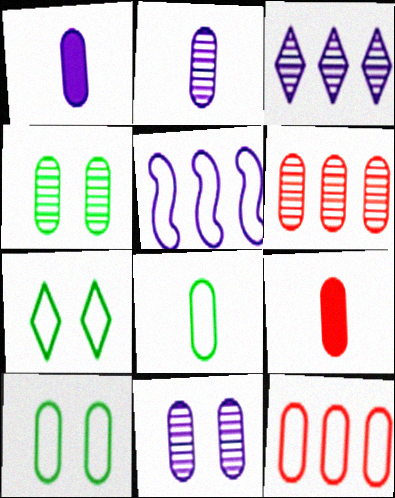[[1, 4, 12], 
[1, 6, 10], 
[2, 4, 6], 
[2, 8, 9]]